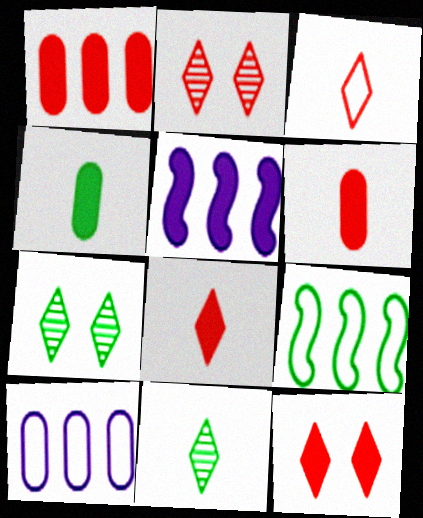[[4, 5, 12], 
[4, 7, 9]]